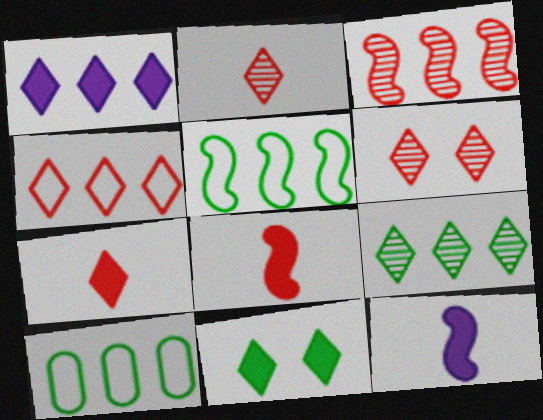[[1, 3, 10], 
[1, 4, 9], 
[1, 7, 11], 
[4, 6, 7], 
[6, 10, 12]]